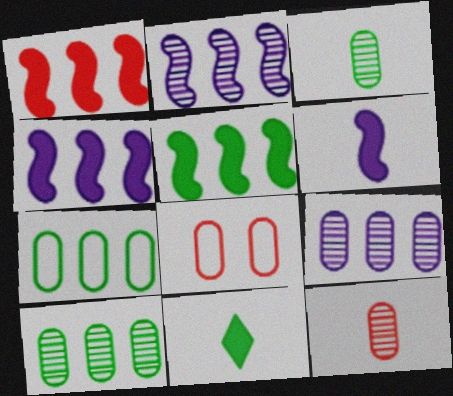[[1, 4, 5], 
[2, 8, 11]]